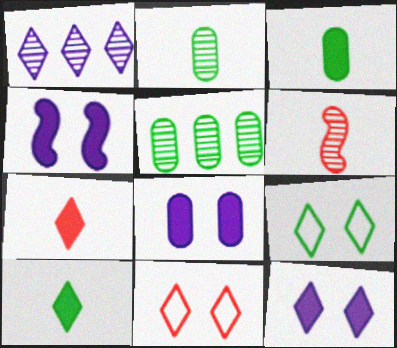[[1, 7, 9], 
[1, 10, 11], 
[4, 8, 12]]